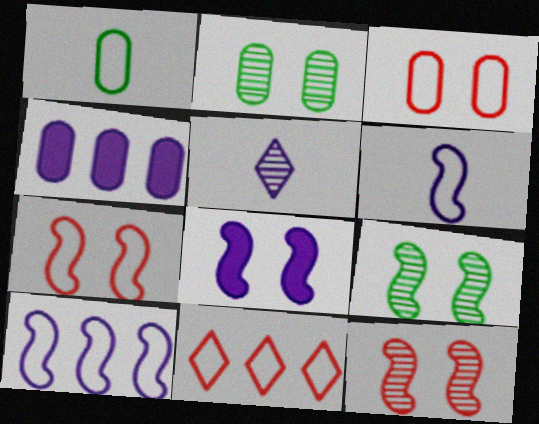[[7, 8, 9]]